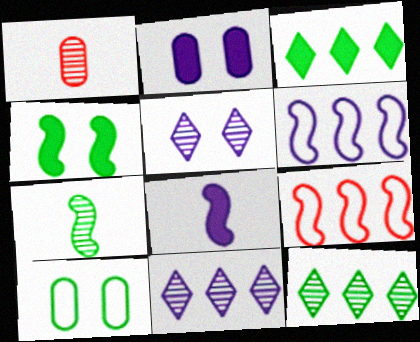[[3, 7, 10]]